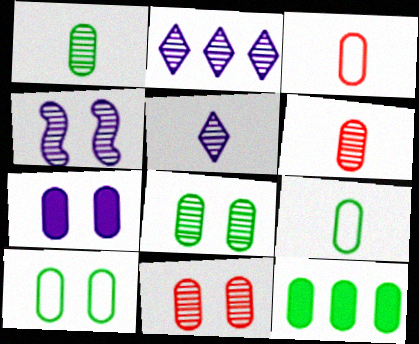[[1, 10, 12], 
[7, 10, 11], 
[8, 9, 12]]